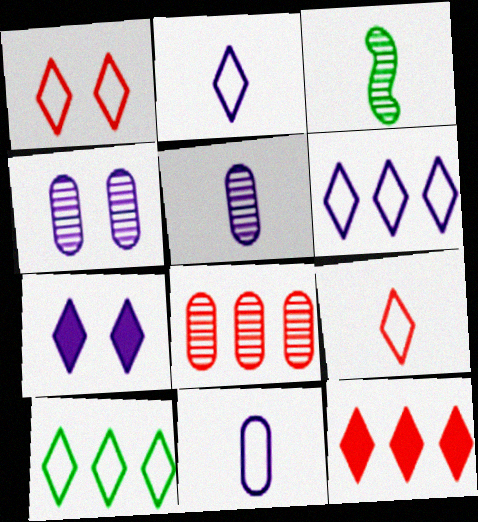[[1, 2, 10]]